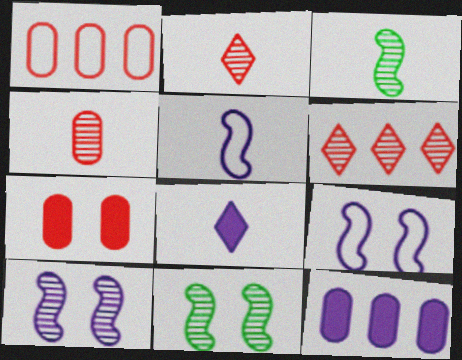[[1, 4, 7], 
[1, 8, 11]]